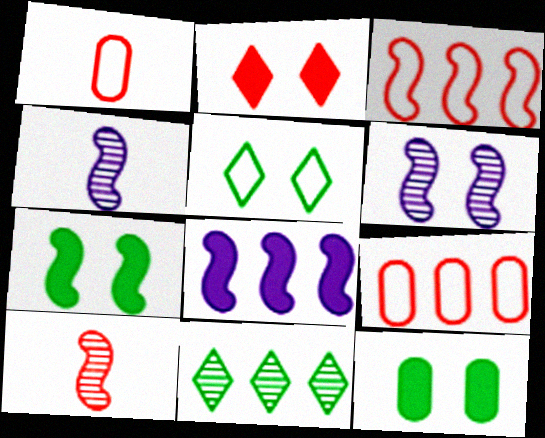[[2, 9, 10], 
[3, 4, 7], 
[8, 9, 11]]